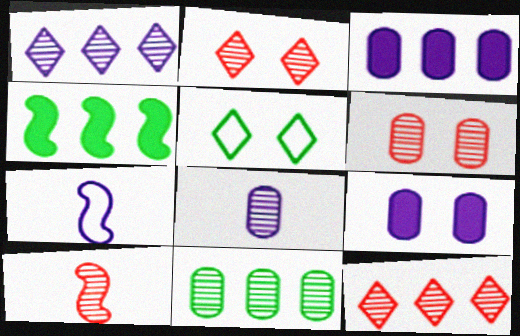[[1, 7, 9], 
[3, 5, 10], 
[6, 8, 11], 
[6, 10, 12]]